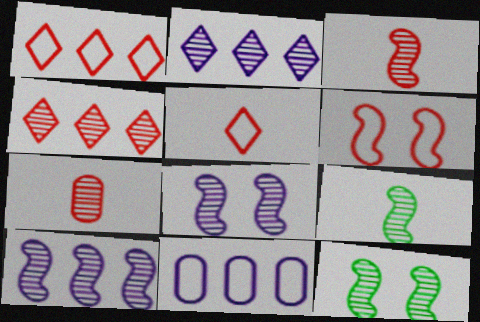[[2, 7, 12], 
[3, 10, 12]]